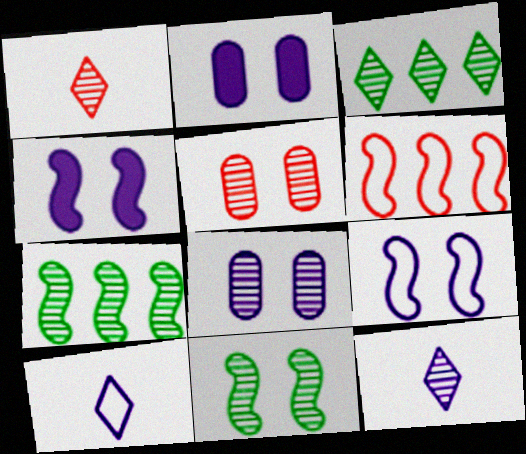[[1, 7, 8], 
[5, 7, 12]]